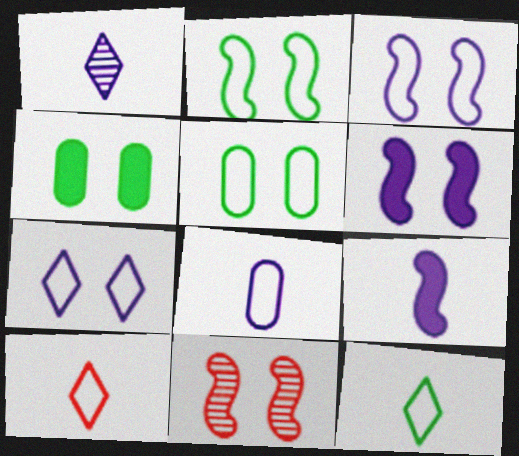[[1, 8, 9], 
[2, 6, 11], 
[4, 7, 11]]